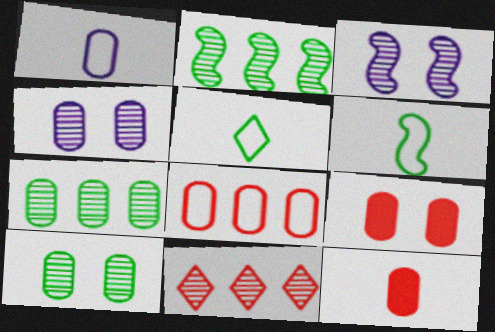[[1, 7, 9]]